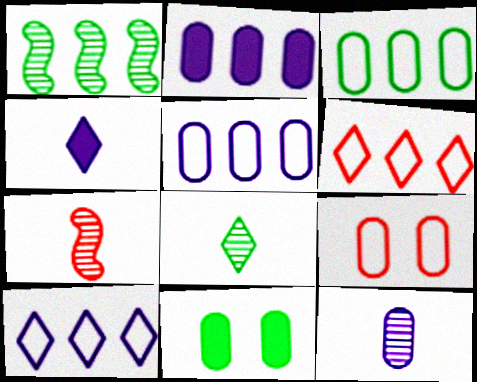[[1, 2, 6], 
[1, 4, 9], 
[7, 8, 12], 
[7, 10, 11]]